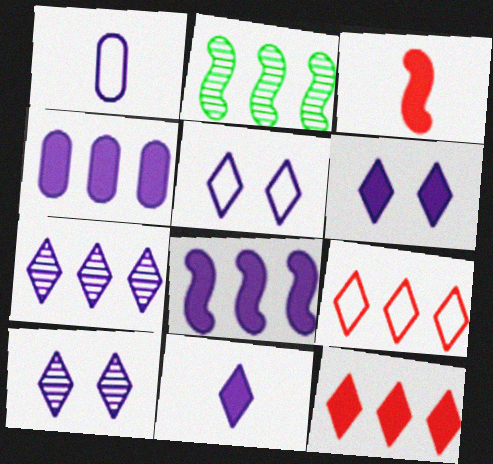[[1, 8, 10], 
[2, 4, 9], 
[5, 6, 10], 
[5, 7, 11]]